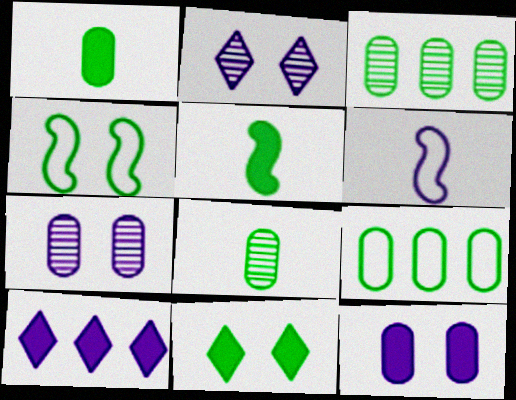[[6, 7, 10]]